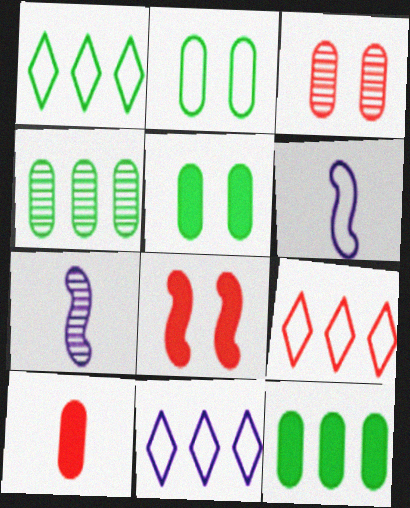[[1, 9, 11], 
[2, 6, 9], 
[5, 7, 9]]